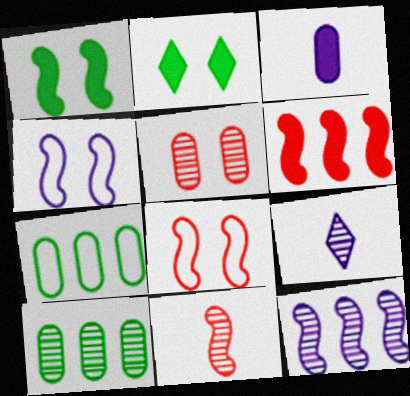[[2, 3, 6], 
[2, 4, 5], 
[3, 5, 7], 
[6, 8, 11]]